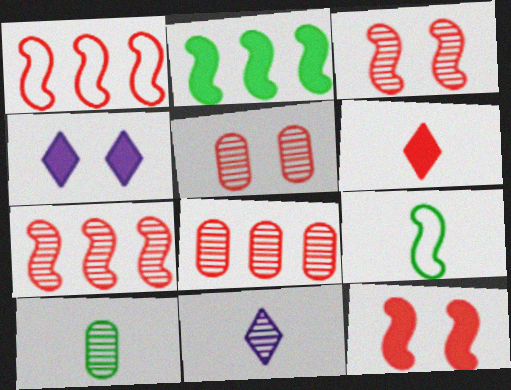[[1, 4, 10], 
[1, 5, 6], 
[4, 8, 9]]